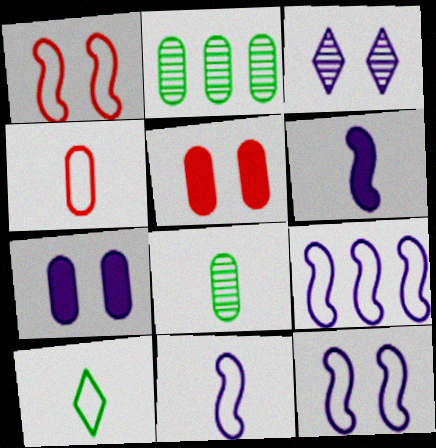[[2, 4, 7], 
[3, 7, 12], 
[4, 10, 11], 
[9, 11, 12]]